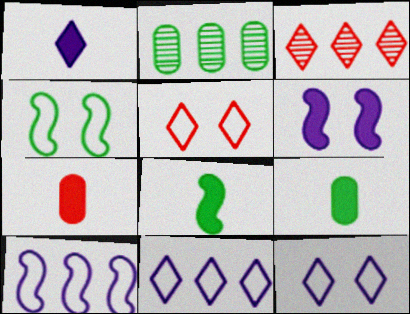[[1, 7, 8]]